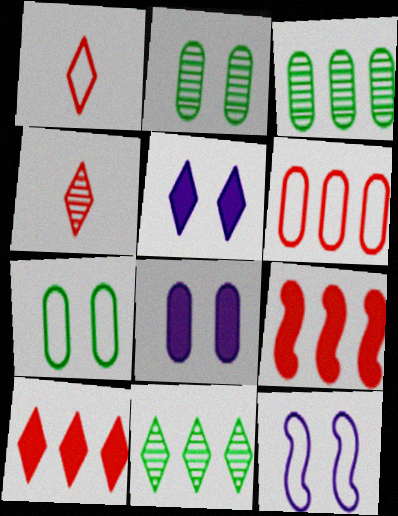[[1, 5, 11]]